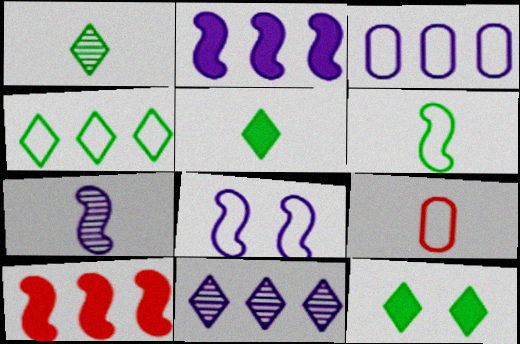[[1, 4, 12], 
[2, 3, 11], 
[2, 7, 8], 
[4, 8, 9], 
[5, 7, 9]]